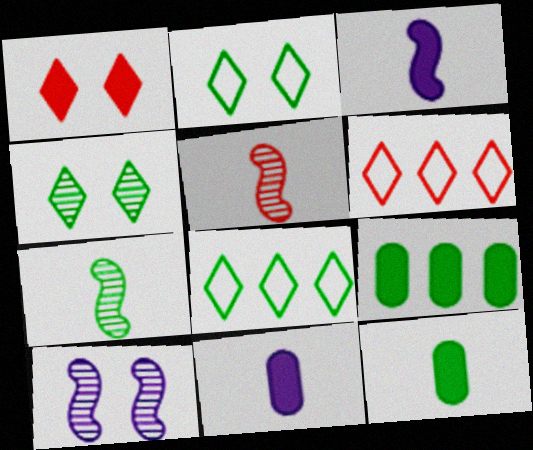[[1, 3, 9], 
[2, 7, 9], 
[6, 10, 12]]